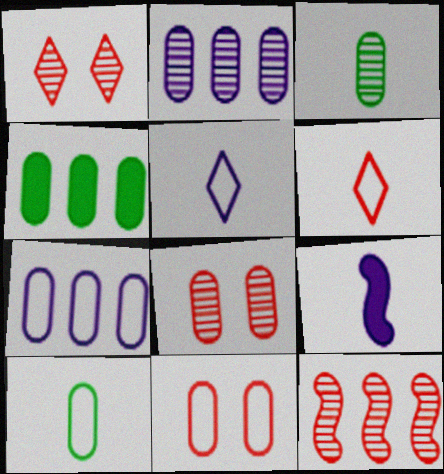[[2, 3, 8], 
[3, 6, 9], 
[7, 10, 11]]